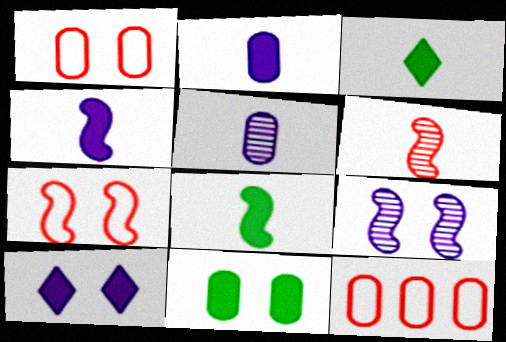[[3, 9, 12], 
[5, 11, 12]]